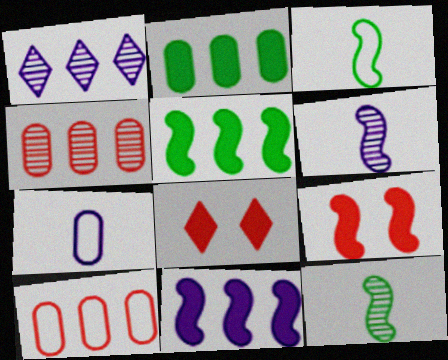[[1, 5, 10]]